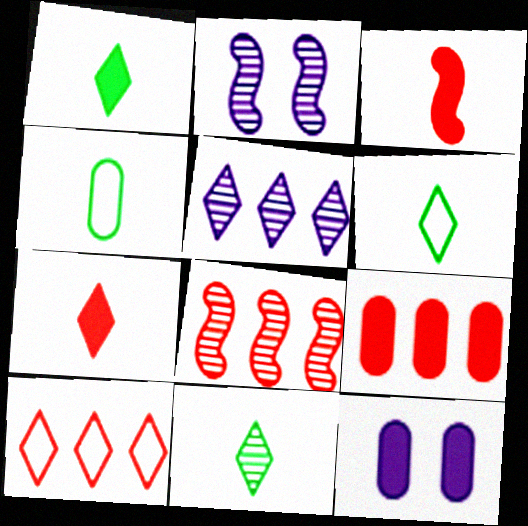[[1, 6, 11], 
[2, 6, 9], 
[6, 8, 12], 
[8, 9, 10]]